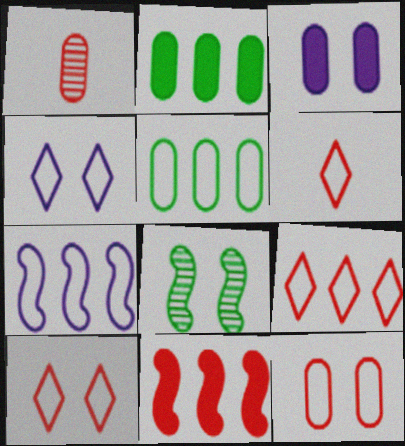[[1, 3, 5], 
[1, 10, 11], 
[3, 8, 10], 
[5, 7, 9], 
[6, 9, 10]]